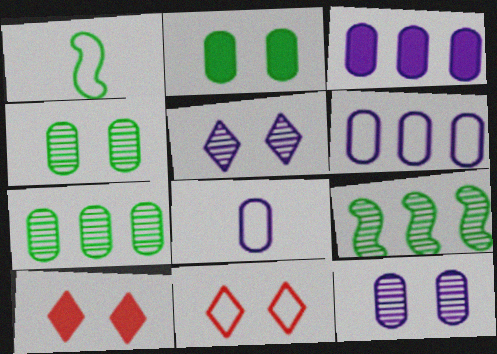[[1, 6, 11], 
[3, 8, 12], 
[8, 9, 10]]